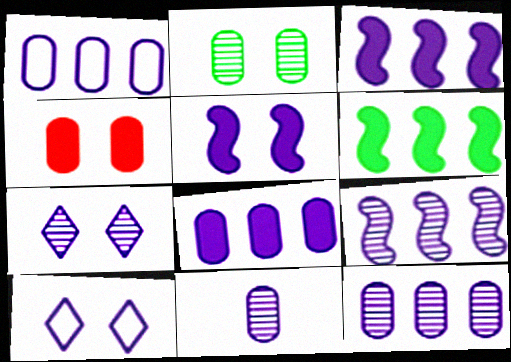[[1, 8, 12], 
[3, 10, 11], 
[7, 9, 11]]